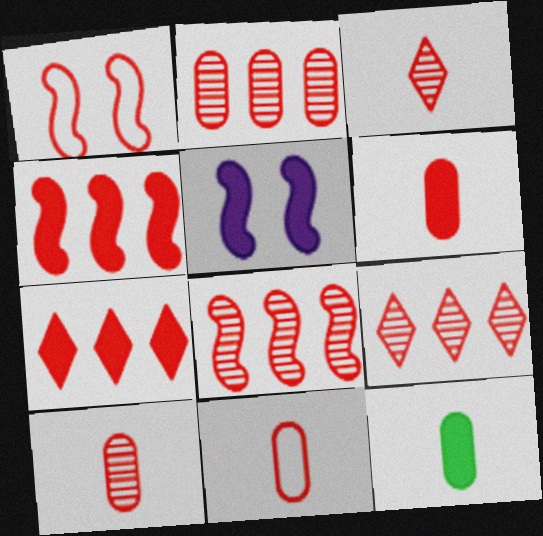[[1, 6, 9], 
[1, 7, 10], 
[2, 8, 9], 
[5, 7, 12], 
[6, 10, 11]]